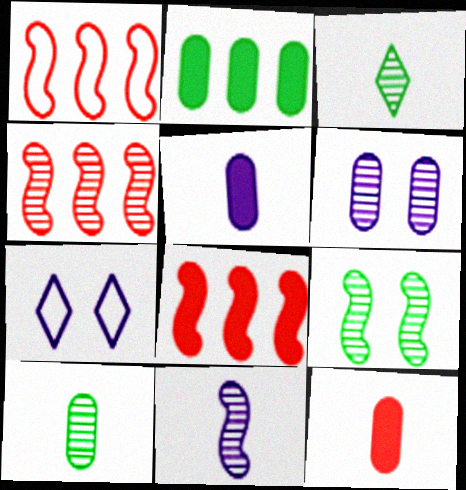[[1, 4, 8], 
[3, 4, 6], 
[4, 9, 11], 
[7, 8, 10]]